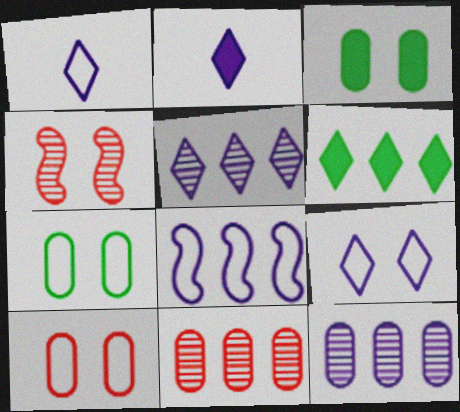[[2, 5, 9], 
[3, 4, 9], 
[6, 8, 11]]